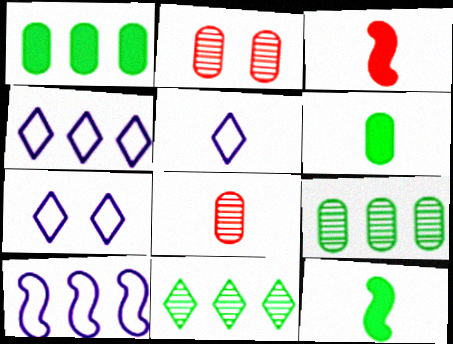[[2, 4, 12], 
[3, 7, 9], 
[4, 5, 7], 
[5, 8, 12]]